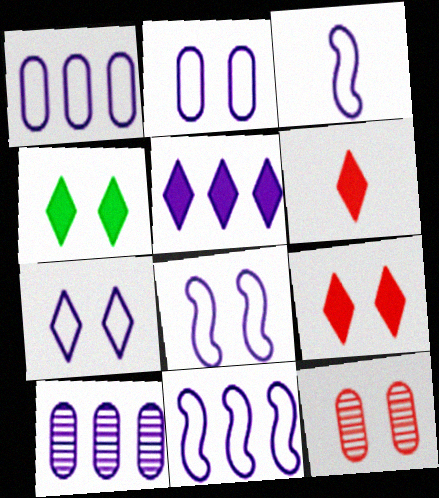[[1, 3, 7], 
[2, 7, 8], 
[3, 8, 11], 
[4, 5, 6], 
[4, 8, 12], 
[5, 10, 11]]